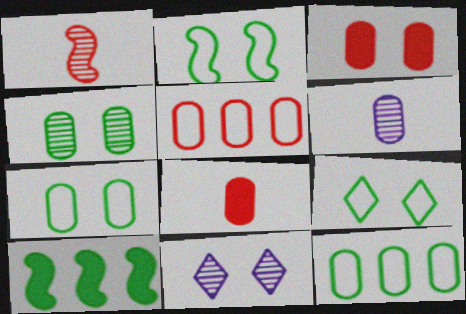[[2, 3, 11], 
[2, 7, 9], 
[3, 6, 12]]